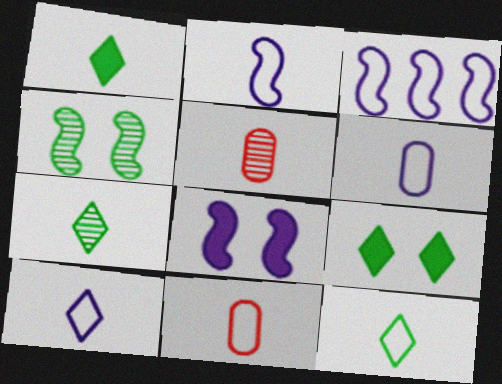[[1, 2, 5], 
[1, 7, 12], 
[2, 6, 10], 
[2, 11, 12], 
[3, 5, 9]]